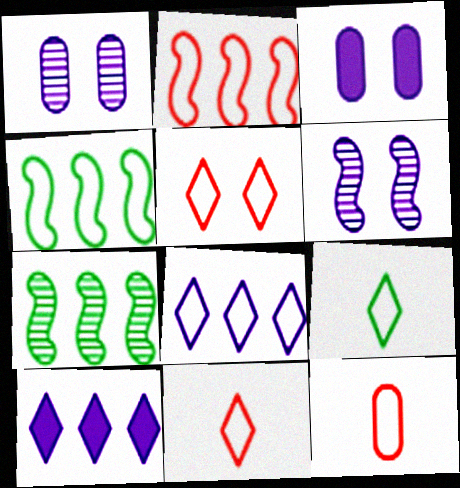[[2, 5, 12], 
[3, 7, 11], 
[5, 8, 9]]